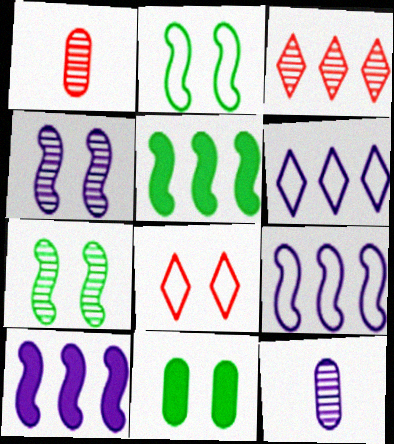[[3, 7, 12], 
[4, 8, 11], 
[5, 8, 12]]